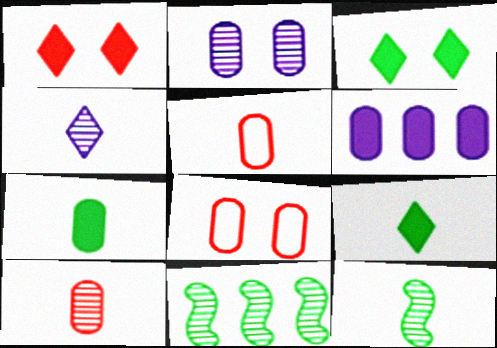[[4, 10, 12]]